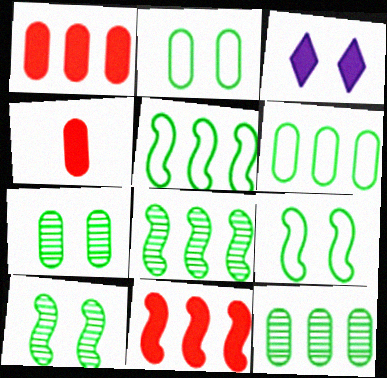[]